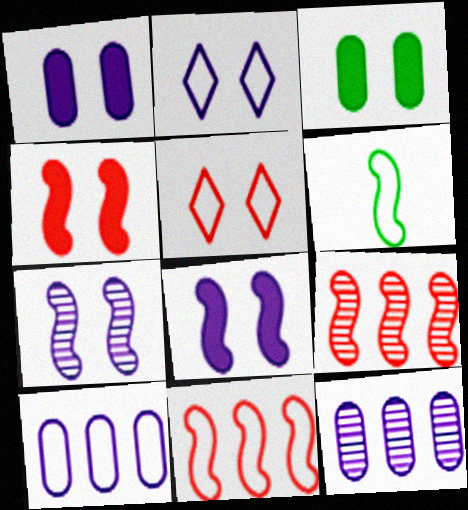[[1, 2, 7], 
[3, 5, 7], 
[5, 6, 10], 
[6, 8, 9]]